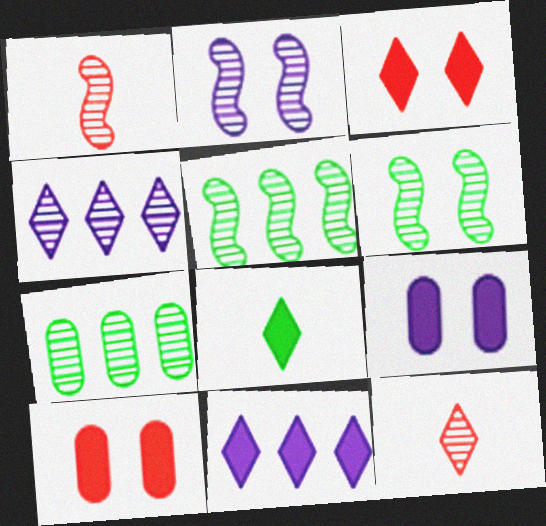[[1, 2, 5], 
[2, 7, 12], 
[3, 8, 11]]